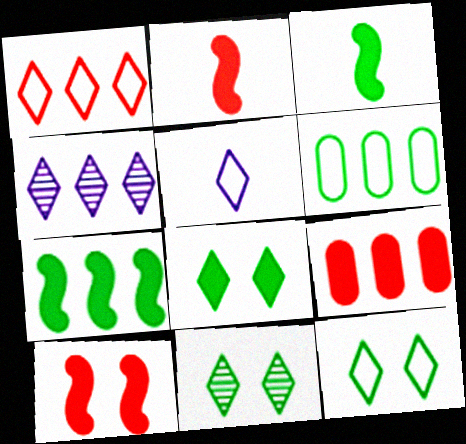[[1, 5, 12], 
[3, 6, 11], 
[8, 11, 12]]